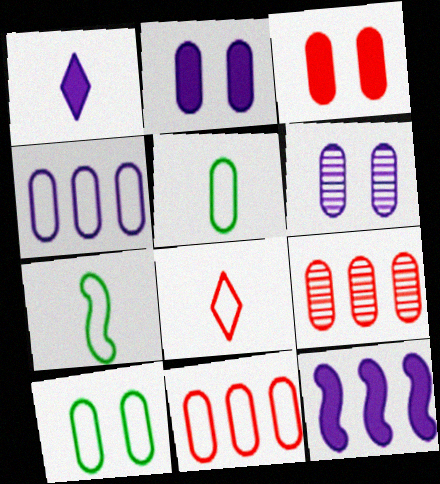[[1, 2, 12], 
[2, 5, 9], 
[3, 6, 10]]